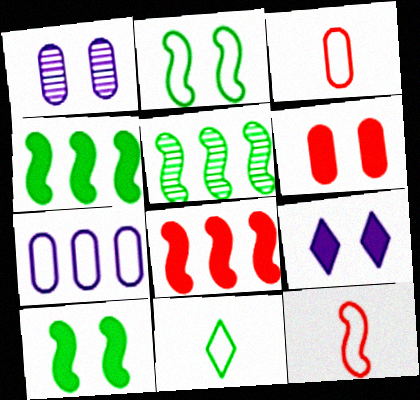[[1, 8, 11], 
[3, 5, 9], 
[6, 9, 10]]